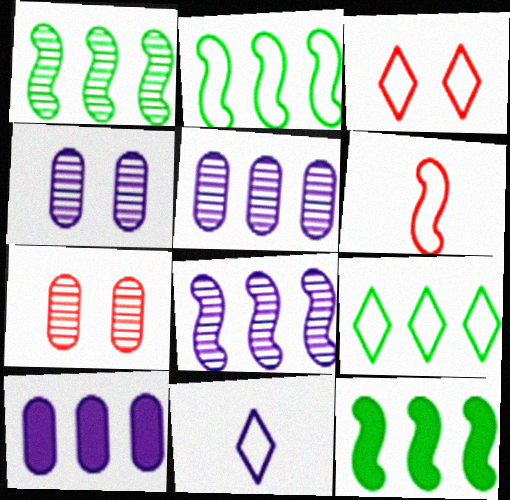[[1, 2, 12], 
[3, 9, 11], 
[7, 11, 12]]